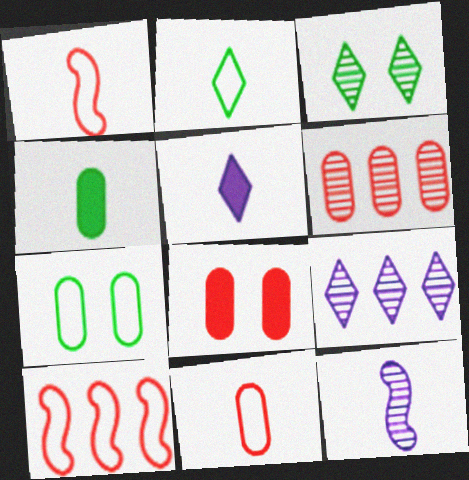[[3, 6, 12], 
[6, 8, 11]]